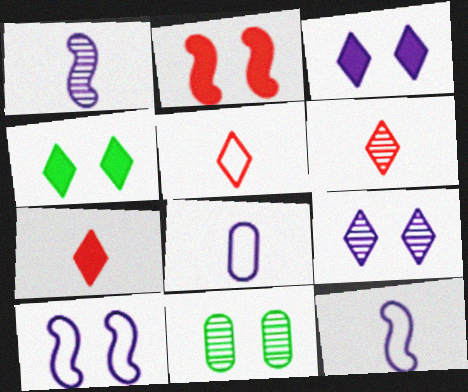[[5, 6, 7]]